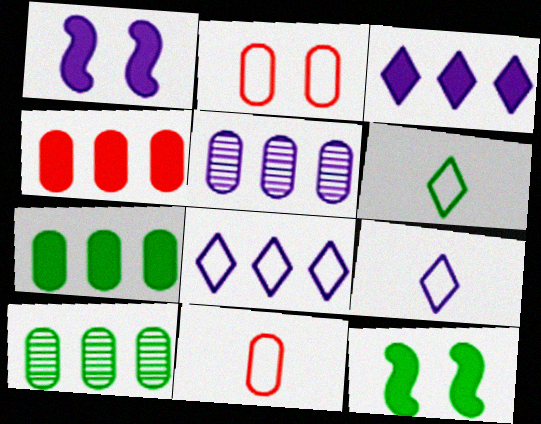[[1, 5, 9], 
[6, 10, 12]]